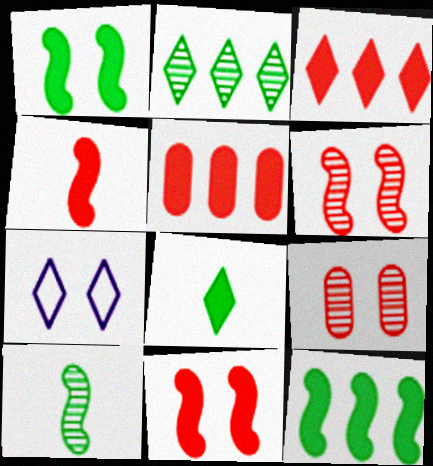[[1, 7, 9], 
[5, 7, 10]]